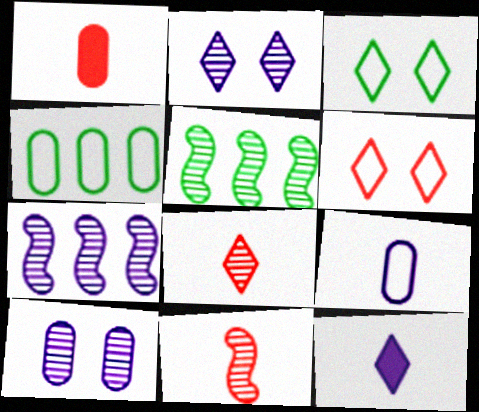[[1, 3, 7], 
[1, 4, 10], 
[5, 8, 10]]